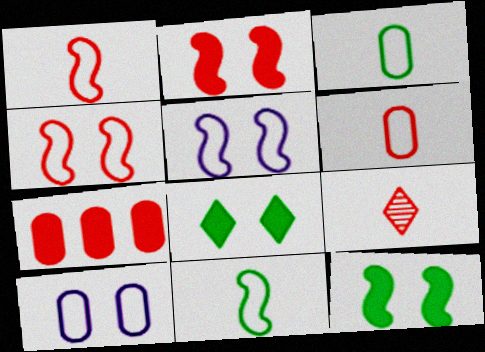[[4, 7, 9]]